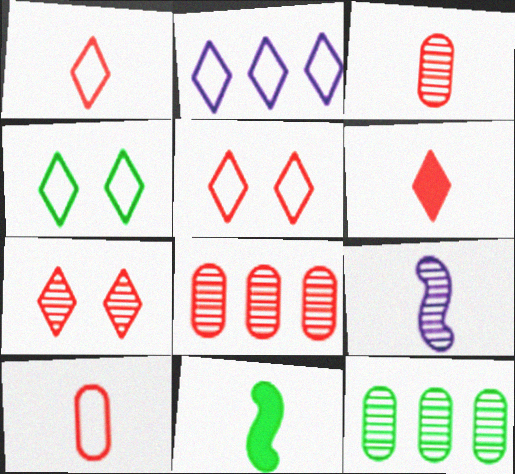[[1, 2, 4], 
[4, 11, 12], 
[7, 9, 12]]